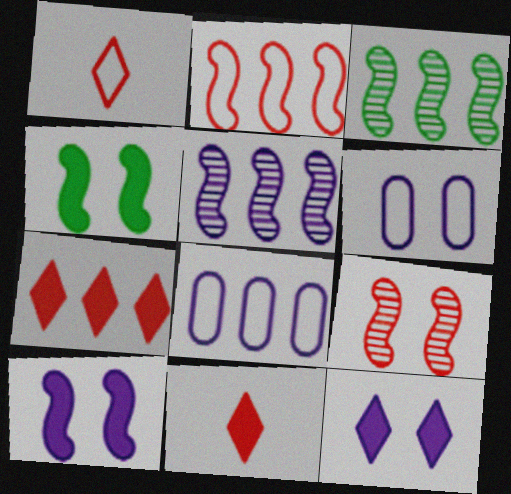[[3, 6, 11], 
[3, 7, 8]]